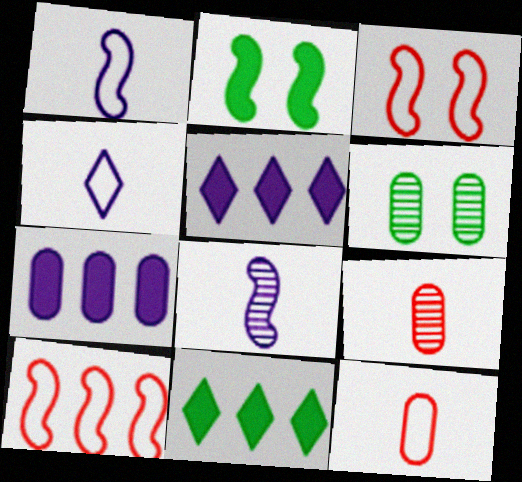[[2, 8, 10], 
[6, 7, 12]]